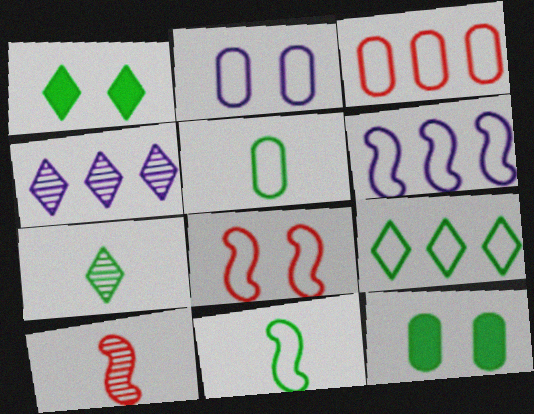[[1, 7, 9], 
[2, 3, 5], 
[3, 6, 9], 
[6, 8, 11]]